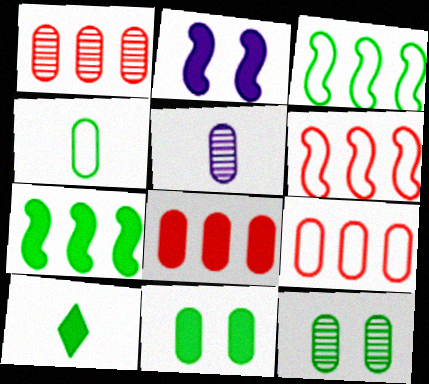[[1, 5, 12], 
[1, 8, 9], 
[2, 8, 10], 
[3, 10, 12], 
[5, 9, 11], 
[7, 10, 11]]